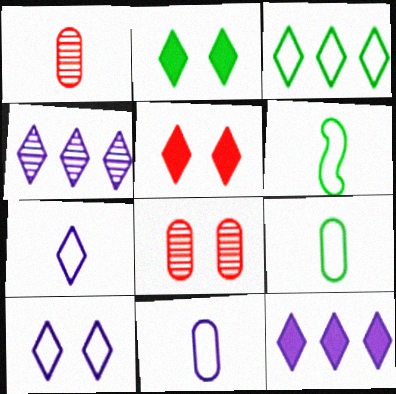[[6, 8, 12]]